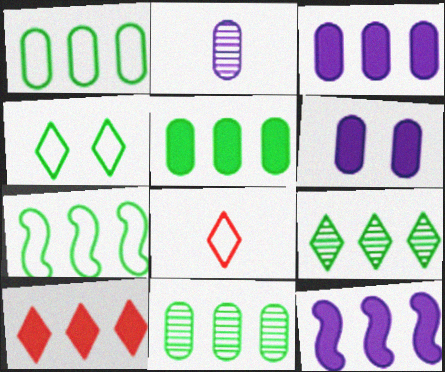[[1, 5, 11], 
[5, 7, 9], 
[5, 10, 12]]